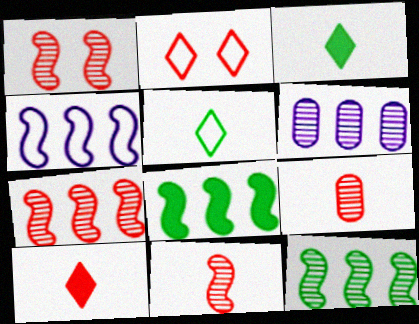[[1, 7, 11], 
[4, 7, 8]]